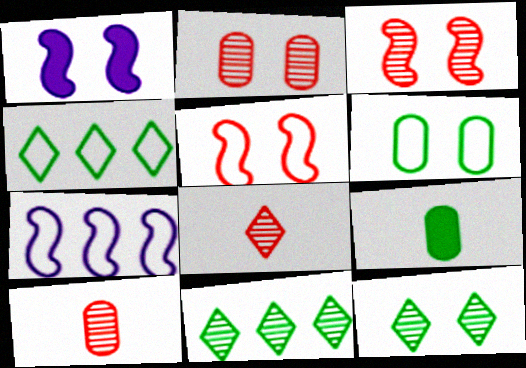[[1, 4, 10]]